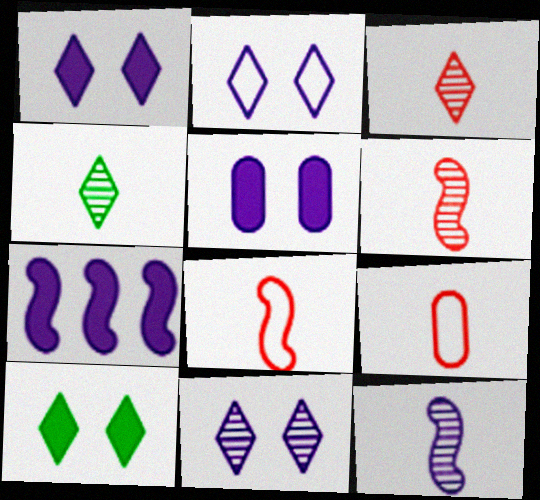[[1, 2, 11]]